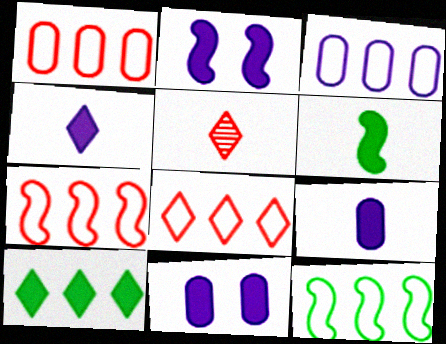[[1, 7, 8], 
[3, 8, 12], 
[5, 11, 12]]